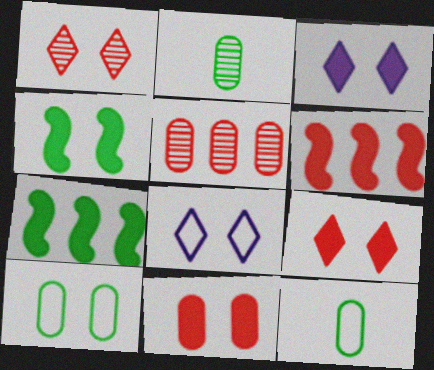[[2, 6, 8], 
[3, 4, 11]]